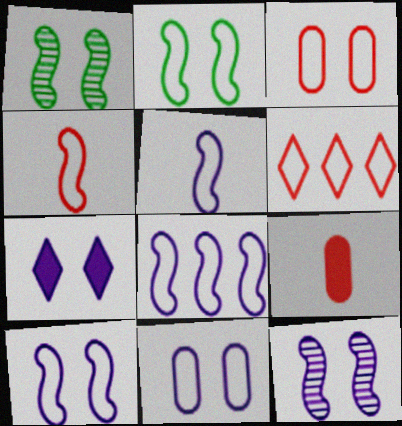[[1, 3, 7], 
[2, 4, 8], 
[3, 4, 6], 
[5, 8, 10], 
[7, 11, 12]]